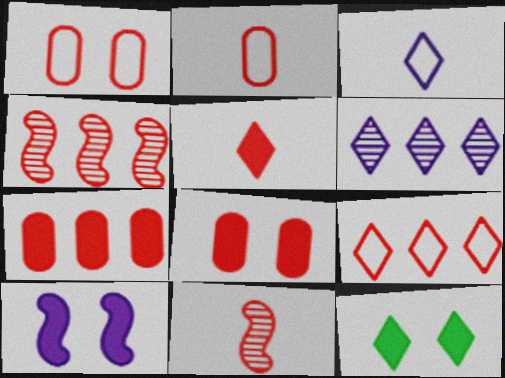[[1, 4, 5], 
[2, 5, 11], 
[4, 7, 9], 
[8, 9, 11], 
[8, 10, 12]]